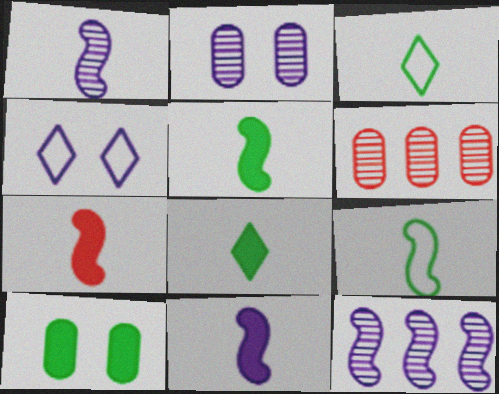[[1, 7, 9], 
[4, 5, 6], 
[5, 7, 11]]